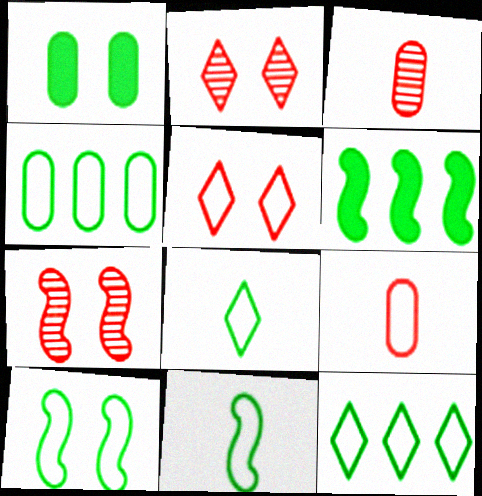[[4, 8, 10]]